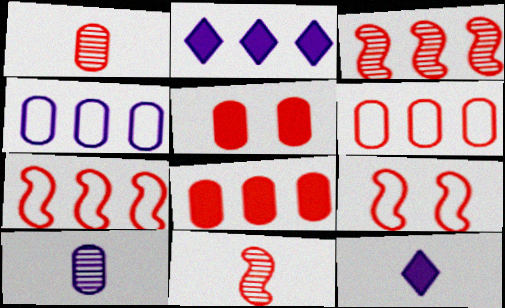[[1, 5, 6]]